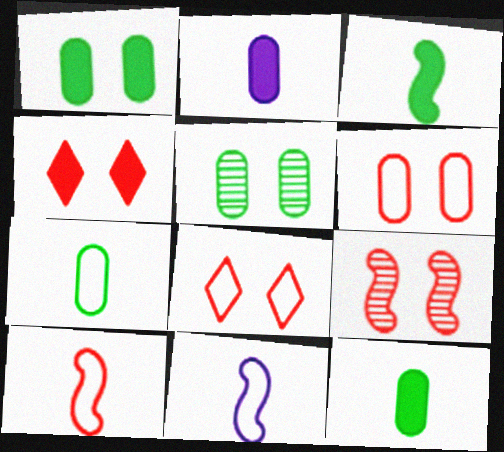[[4, 6, 9]]